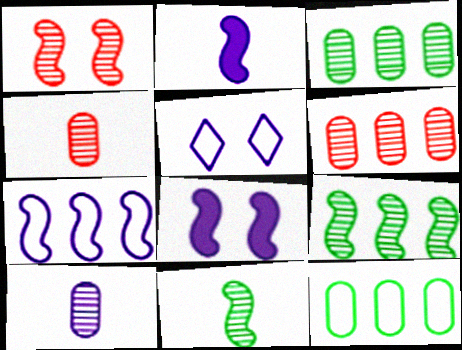[]